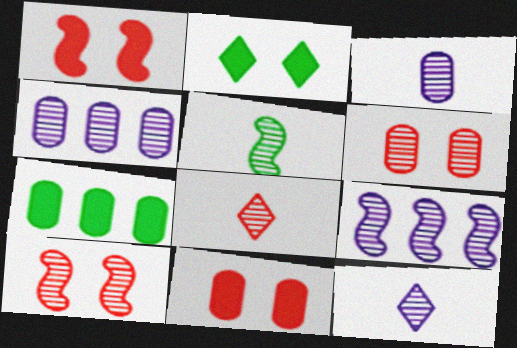[[3, 5, 8], 
[5, 9, 10]]